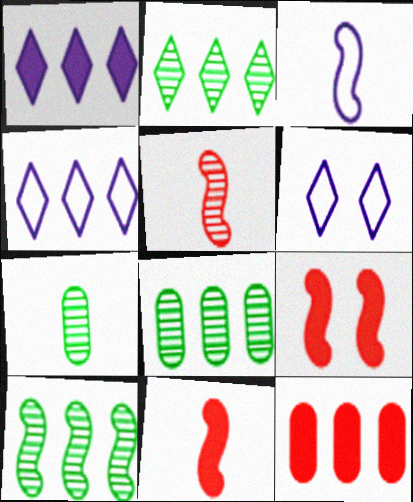[[2, 8, 10], 
[3, 9, 10], 
[4, 7, 9], 
[4, 10, 12], 
[6, 8, 11]]